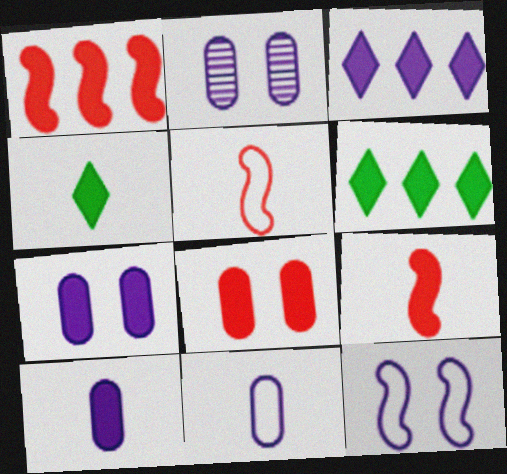[[1, 4, 7], 
[2, 5, 6], 
[4, 9, 10], 
[6, 7, 9]]